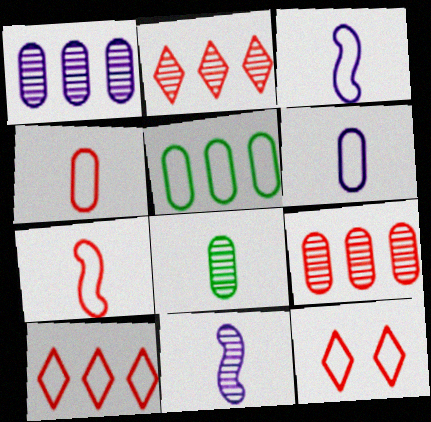[[3, 5, 12]]